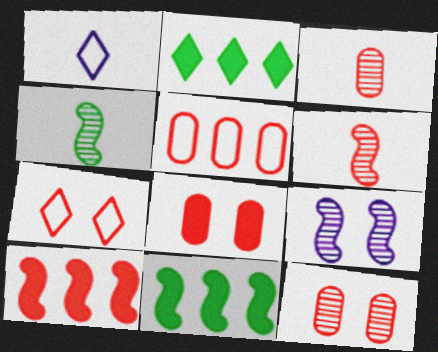[[1, 11, 12], 
[3, 5, 8], 
[3, 7, 10]]